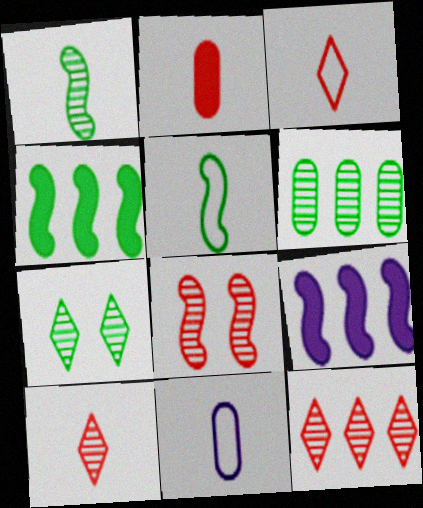[[1, 6, 7], 
[3, 5, 11], 
[5, 8, 9]]